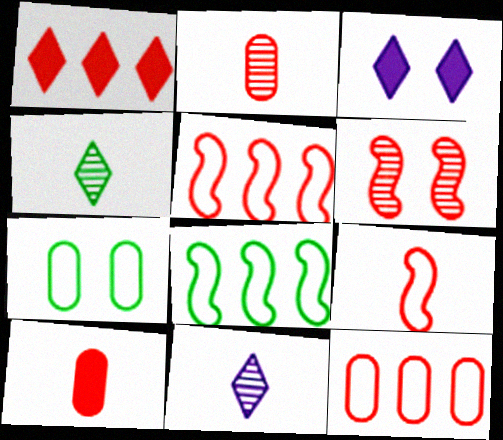[[2, 3, 8], 
[3, 6, 7]]